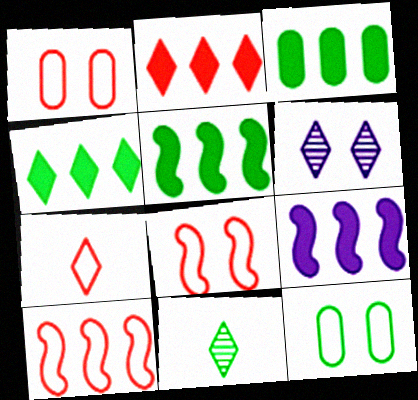[[1, 7, 10], 
[1, 9, 11], 
[2, 3, 9], 
[3, 4, 5], 
[4, 6, 7], 
[5, 11, 12]]